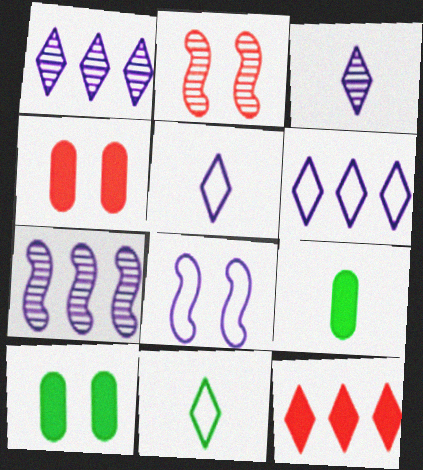[[2, 6, 9], 
[4, 7, 11]]